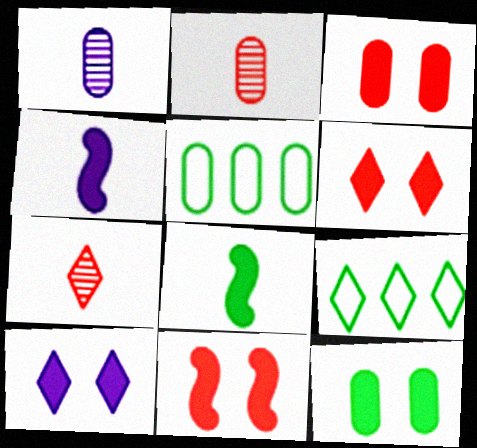[[1, 3, 5], 
[1, 9, 11], 
[3, 6, 11], 
[7, 9, 10], 
[10, 11, 12]]